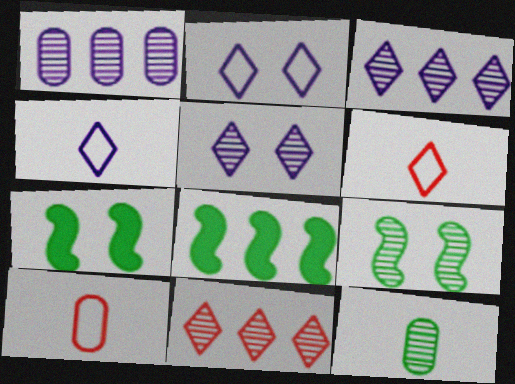[[1, 6, 7], 
[3, 7, 10], 
[5, 8, 10]]